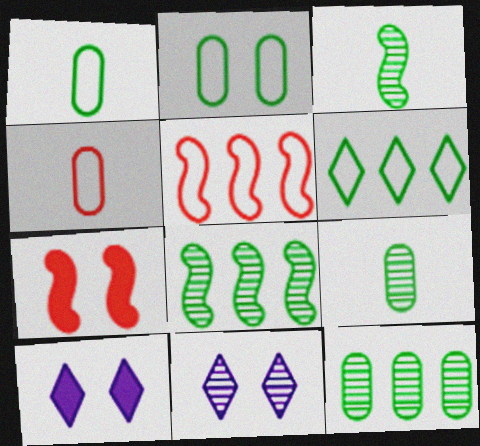[[2, 7, 11], 
[4, 8, 10], 
[5, 9, 10]]